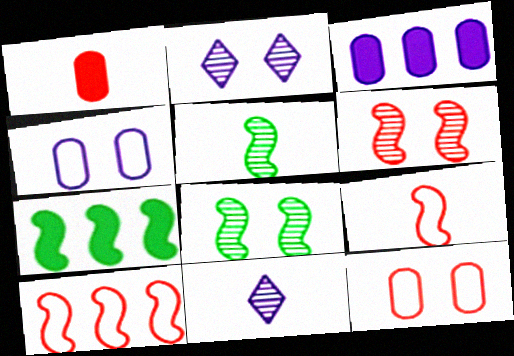[[7, 11, 12]]